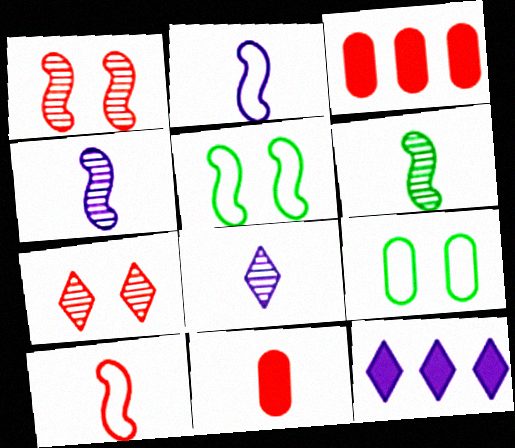[[3, 5, 8], 
[3, 7, 10]]